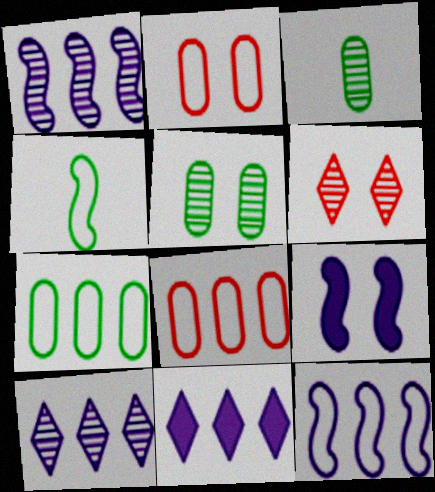[[1, 3, 6]]